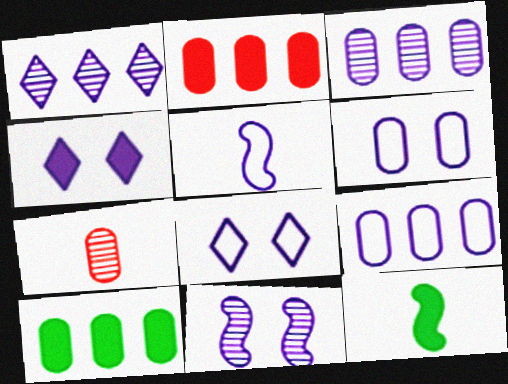[[2, 4, 12], 
[3, 4, 5], 
[4, 6, 11], 
[5, 8, 9], 
[6, 7, 10]]